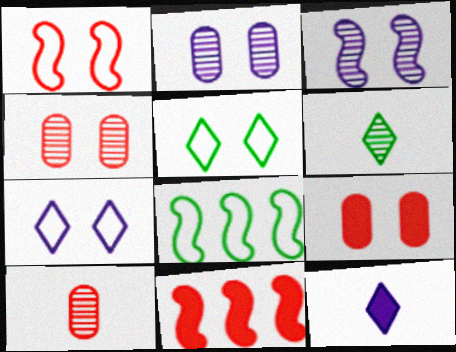[[3, 5, 9], 
[4, 8, 12]]